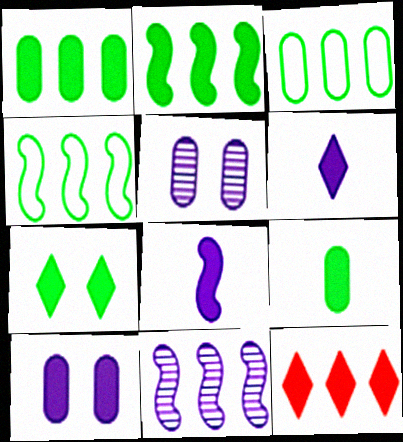[[2, 7, 9], 
[3, 11, 12], 
[6, 7, 12]]